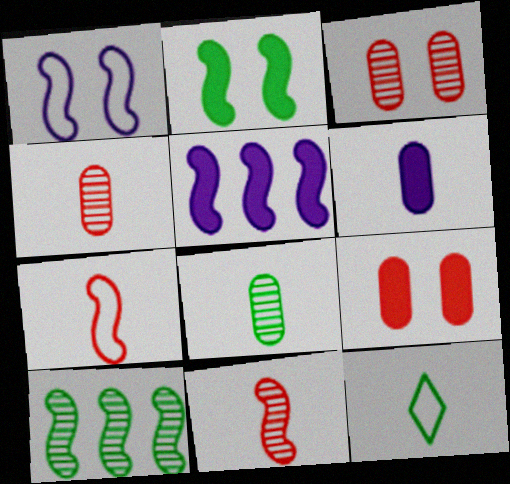[[3, 5, 12], 
[6, 11, 12]]